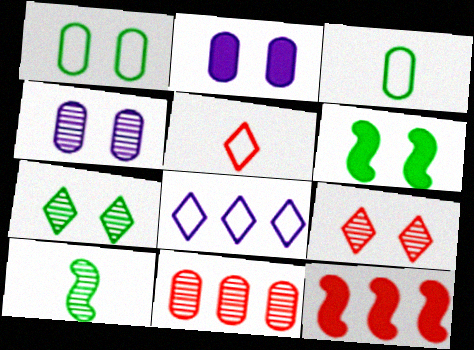[[1, 6, 7], 
[2, 3, 11]]